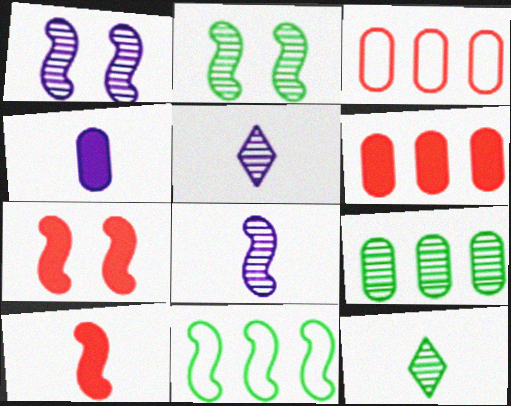[[1, 10, 11], 
[2, 9, 12], 
[7, 8, 11]]